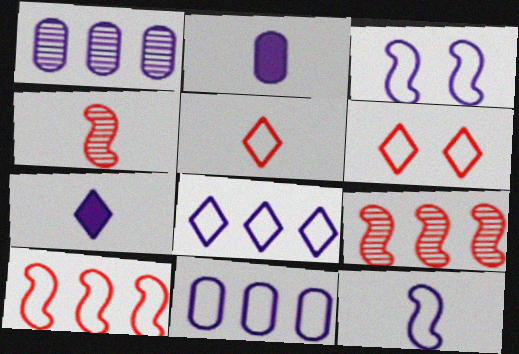[[1, 3, 7]]